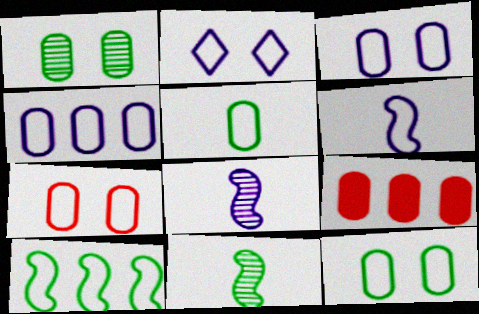[[2, 4, 6], 
[2, 9, 11], 
[3, 7, 12], 
[4, 5, 7]]